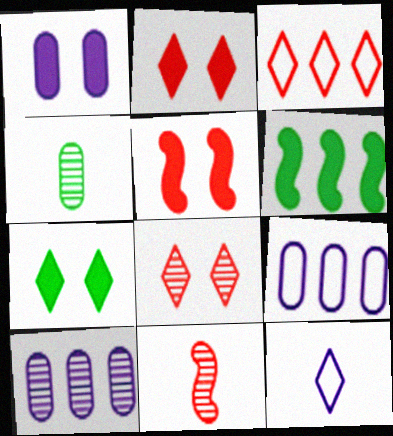[[1, 5, 7], 
[3, 6, 10], 
[7, 9, 11]]